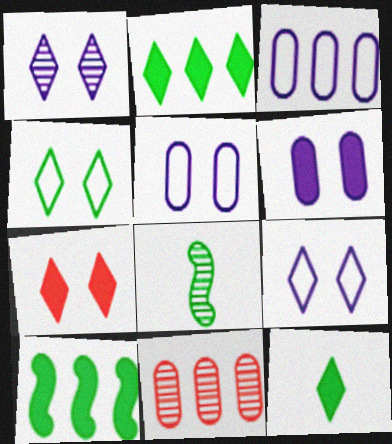[[1, 4, 7], 
[1, 8, 11], 
[3, 7, 8]]